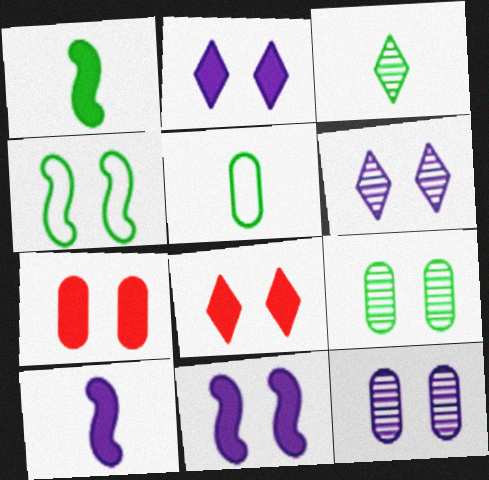[[1, 3, 5], 
[4, 6, 7], 
[4, 8, 12]]